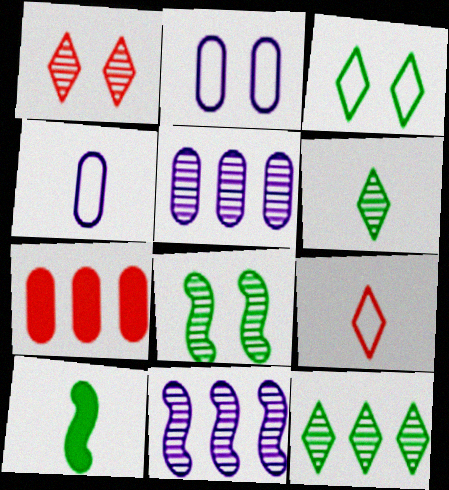[]